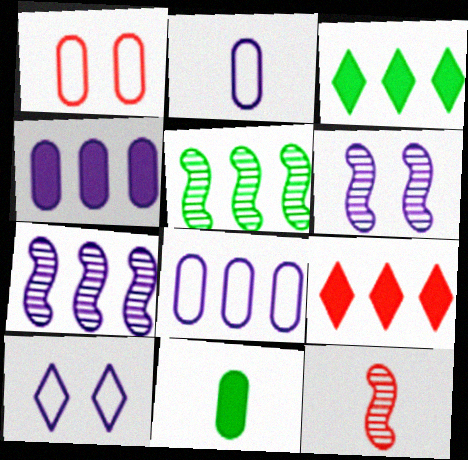[[1, 9, 12], 
[5, 6, 12], 
[5, 8, 9]]